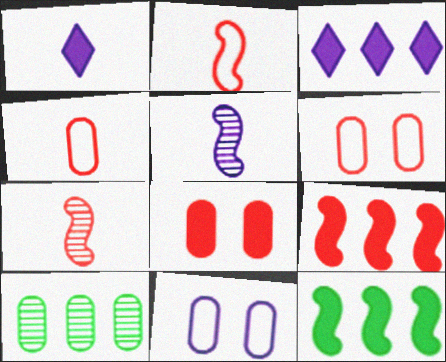[[1, 8, 12], 
[3, 5, 11]]